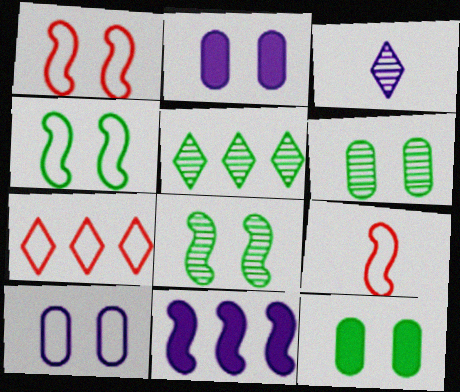[[2, 5, 9], 
[3, 10, 11], 
[8, 9, 11]]